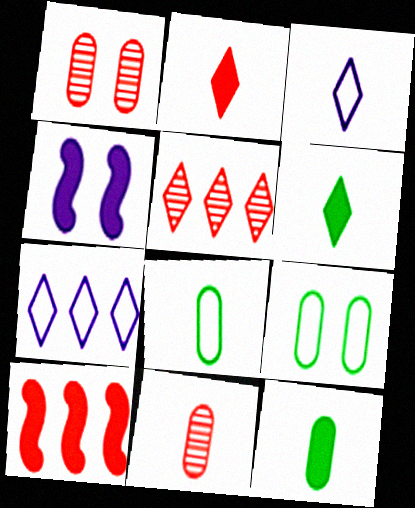[[4, 5, 8]]